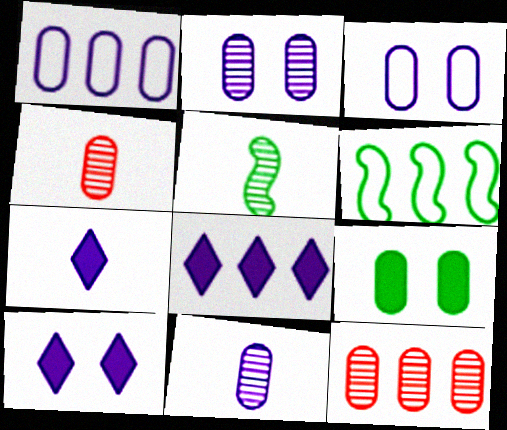[[1, 4, 9], 
[4, 6, 10], 
[6, 8, 12], 
[7, 8, 10]]